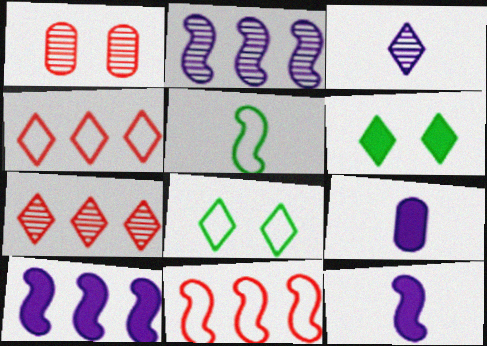[[3, 4, 6]]